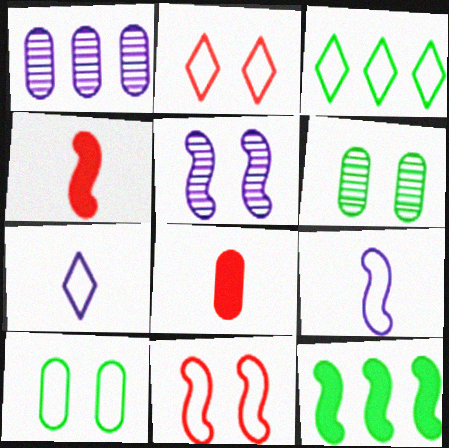[[1, 8, 10], 
[2, 3, 7], 
[3, 5, 8]]